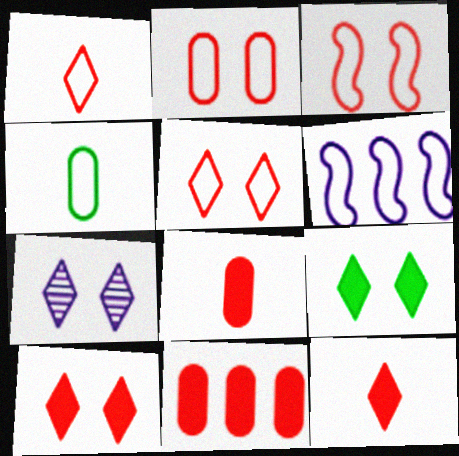[[2, 3, 5], 
[4, 5, 6], 
[5, 7, 9]]